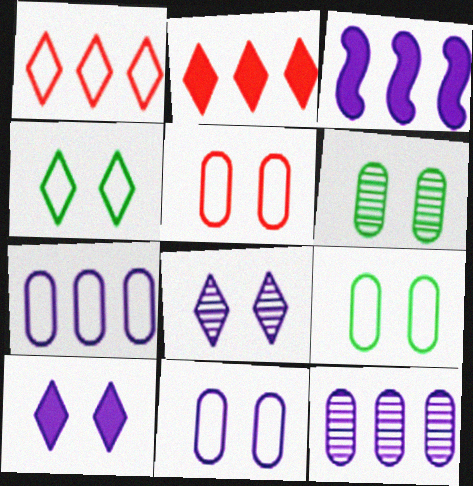[[5, 9, 11]]